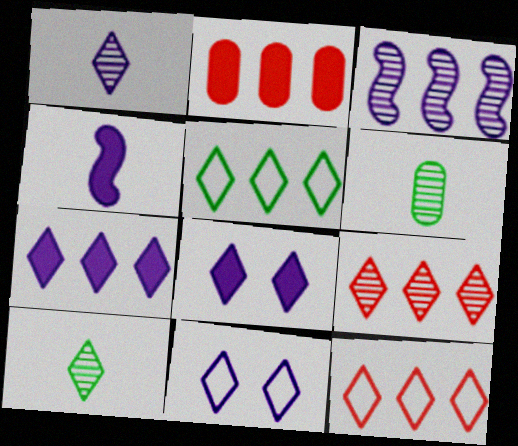[[1, 7, 11], 
[2, 3, 5], 
[5, 7, 9], 
[8, 10, 12]]